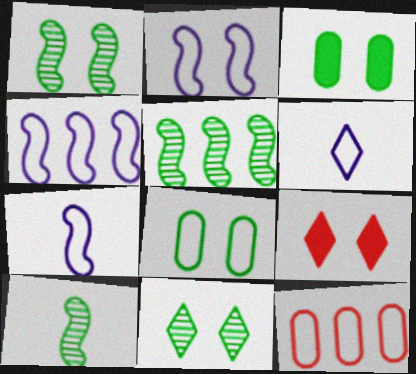[[1, 5, 10], 
[2, 4, 7]]